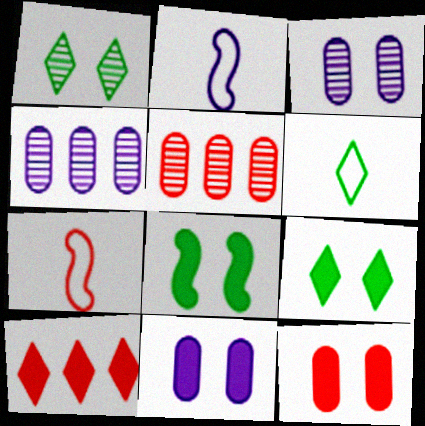[[2, 5, 9], 
[4, 7, 9]]